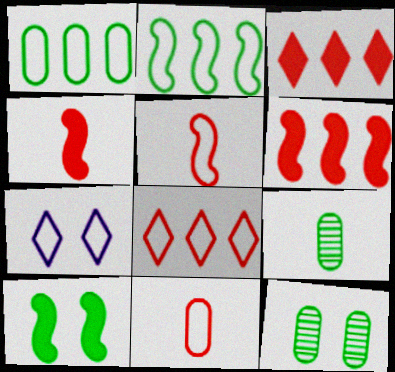[[1, 5, 7], 
[2, 7, 11], 
[6, 7, 9]]